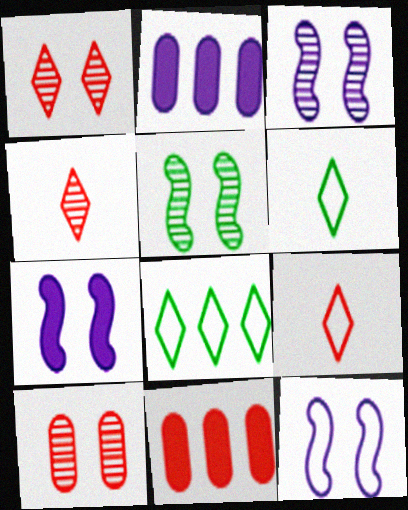[[2, 5, 9], 
[3, 6, 11], 
[3, 7, 12]]